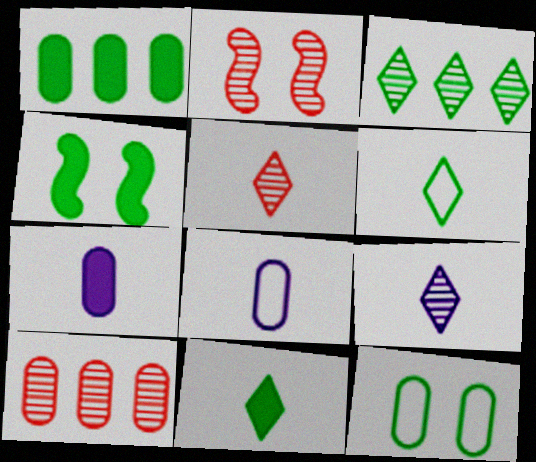[[1, 4, 11], 
[2, 5, 10], 
[7, 10, 12]]